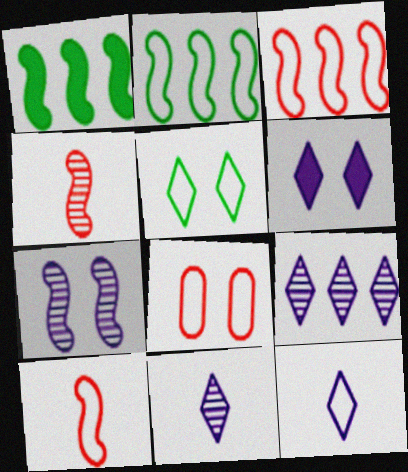[[1, 7, 10], 
[1, 8, 11], 
[2, 8, 12], 
[6, 9, 12]]